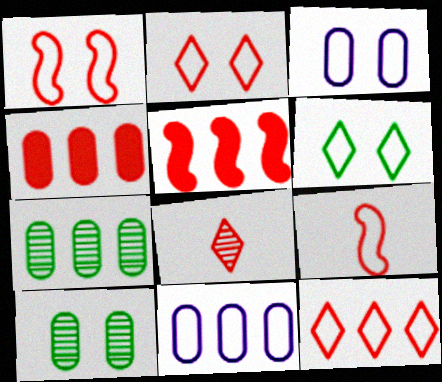[[1, 3, 6], 
[1, 4, 8], 
[4, 7, 11], 
[6, 9, 11]]